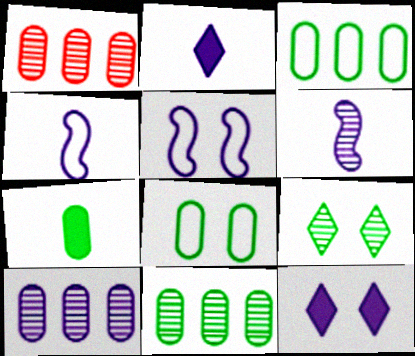[[1, 6, 9], 
[1, 10, 11], 
[2, 5, 10], 
[4, 10, 12], 
[7, 8, 11]]